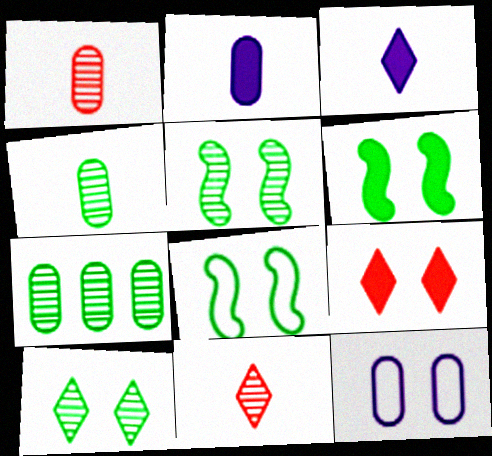[[5, 6, 8], 
[5, 9, 12]]